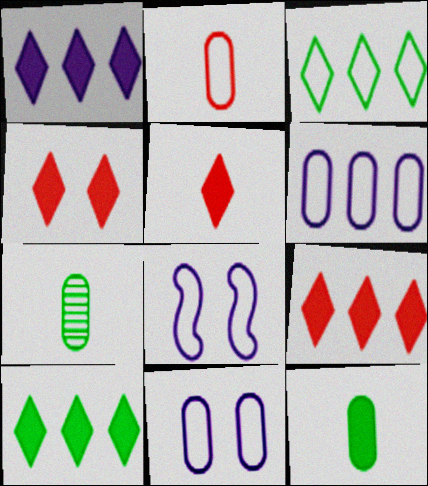[[1, 9, 10], 
[2, 3, 8], 
[4, 5, 9], 
[7, 8, 9]]